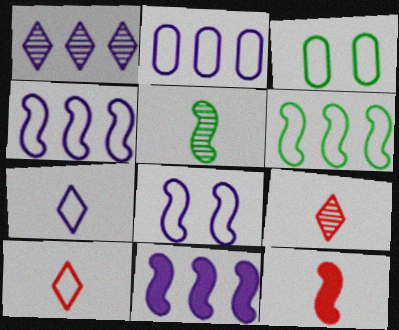[[1, 2, 11], 
[1, 3, 12], 
[2, 7, 8], 
[3, 4, 10], 
[3, 9, 11]]